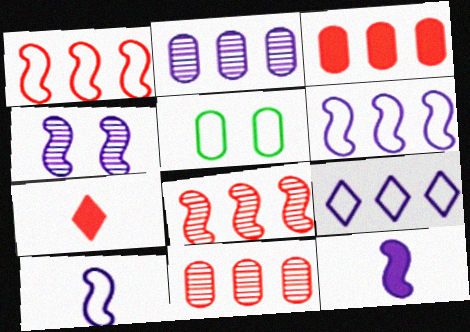[[4, 6, 12]]